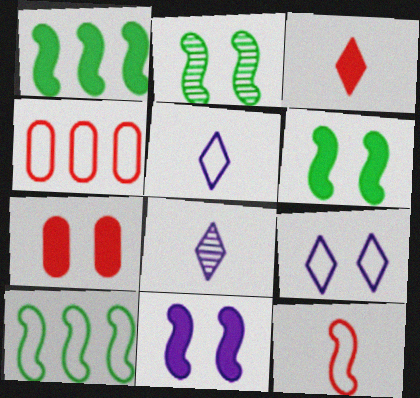[[2, 7, 9], 
[4, 6, 8], 
[7, 8, 10]]